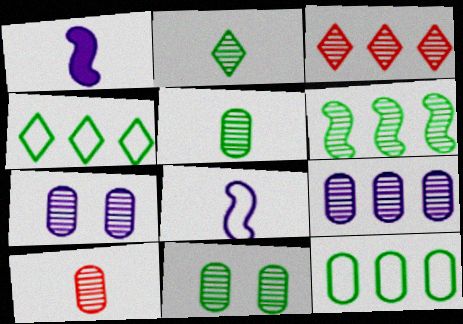[[2, 6, 11], 
[3, 6, 9], 
[9, 10, 11]]